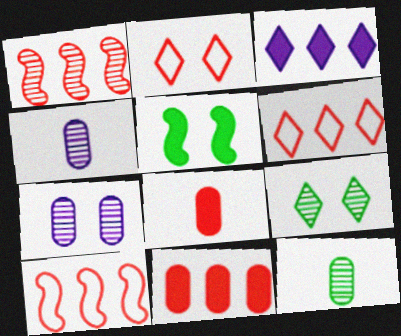[[1, 2, 8], 
[1, 4, 9], 
[1, 6, 11], 
[2, 5, 7], 
[3, 5, 8], 
[4, 5, 6]]